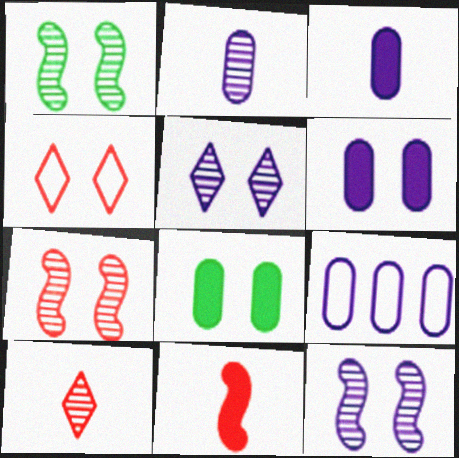[[1, 4, 6], 
[1, 7, 12], 
[2, 6, 9], 
[4, 8, 12]]